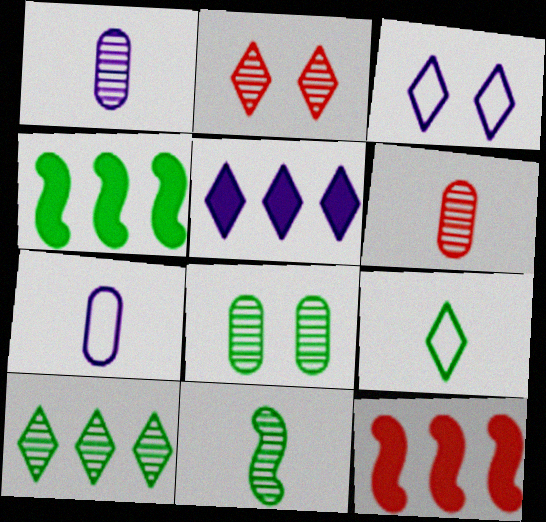[[2, 4, 7], 
[2, 5, 9], 
[3, 4, 6], 
[4, 8, 9], 
[8, 10, 11]]